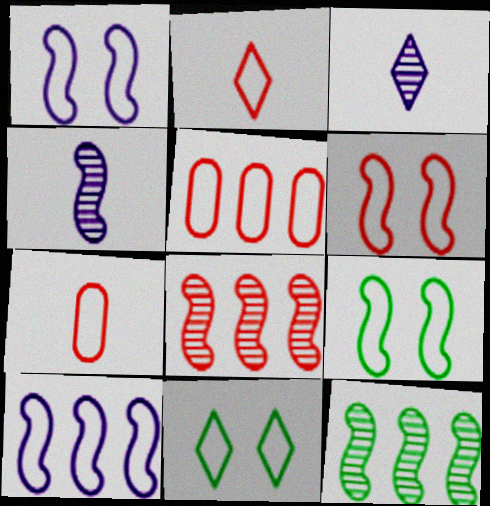[[1, 6, 9], 
[2, 5, 6], 
[7, 10, 11]]